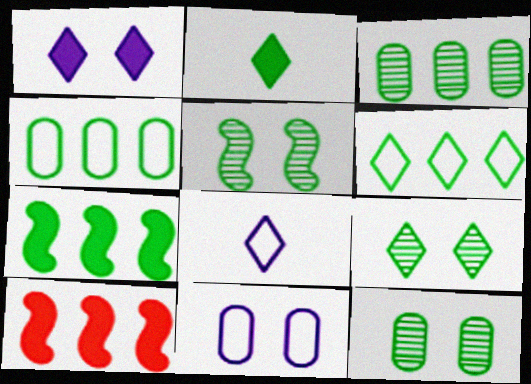[[2, 4, 5], 
[2, 6, 9], 
[3, 6, 7], 
[5, 9, 12], 
[8, 10, 12]]